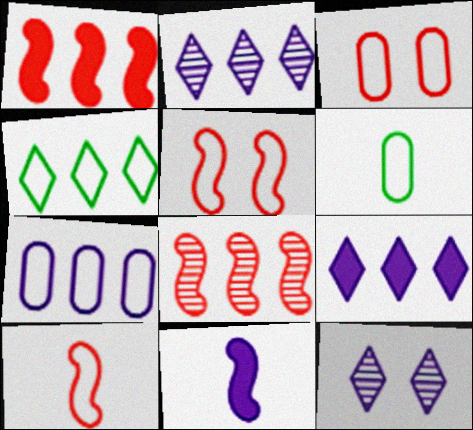[[1, 6, 12], 
[3, 6, 7], 
[7, 11, 12]]